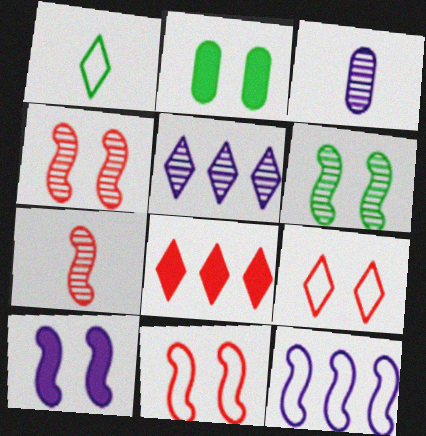[[6, 10, 11]]